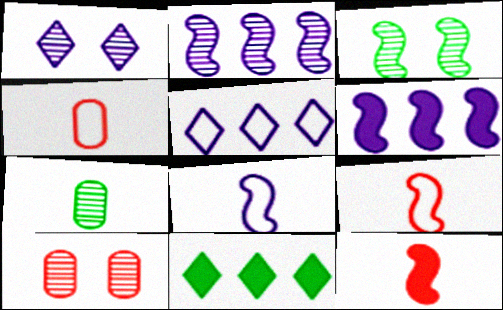[[1, 3, 10], 
[3, 6, 9], 
[8, 10, 11]]